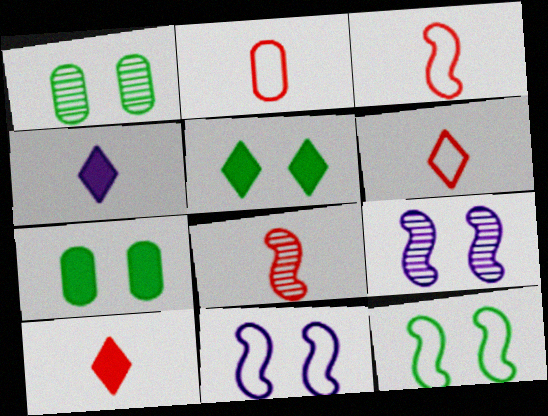[[1, 5, 12], 
[2, 3, 6], 
[2, 8, 10]]